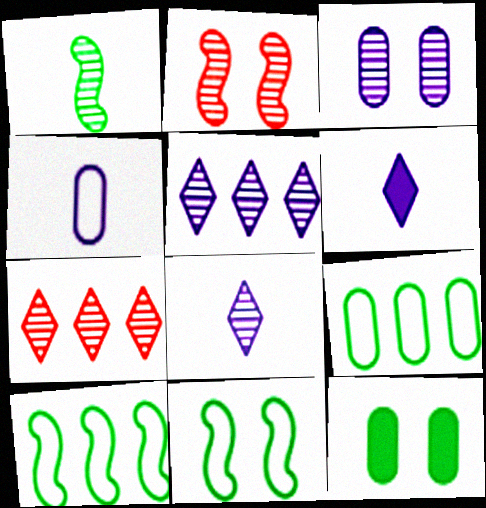[[1, 3, 7], 
[2, 6, 9]]